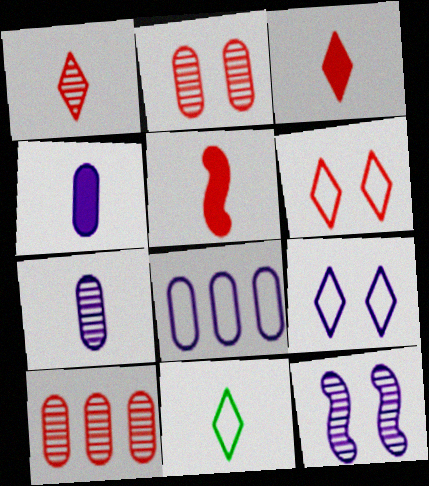[[5, 6, 10], 
[5, 7, 11]]